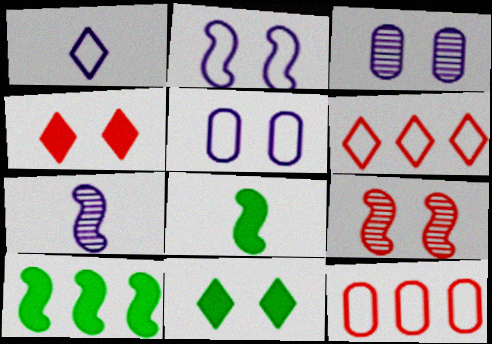[[3, 6, 8], 
[5, 9, 11], 
[7, 11, 12]]